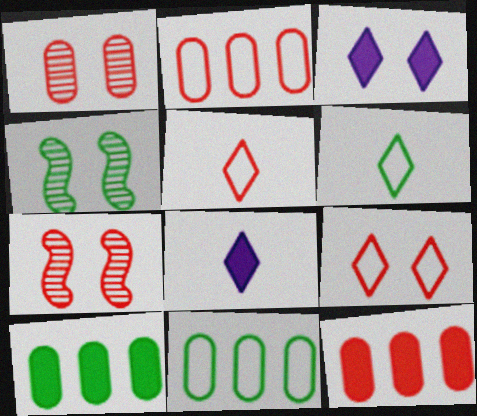[[2, 4, 8], 
[4, 6, 10], 
[5, 7, 12], 
[7, 8, 11]]